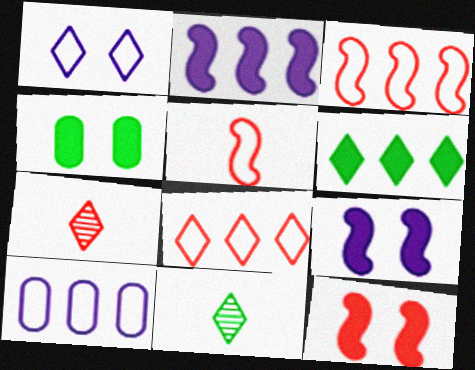[[1, 6, 7], 
[10, 11, 12]]